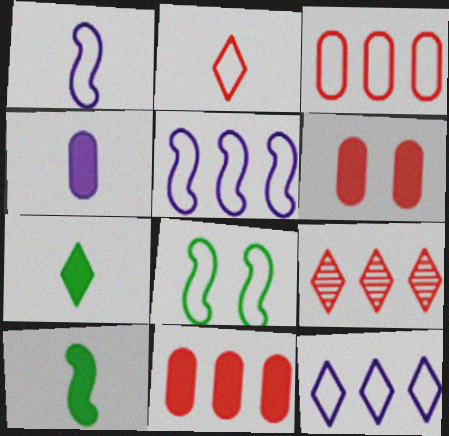[[4, 8, 9]]